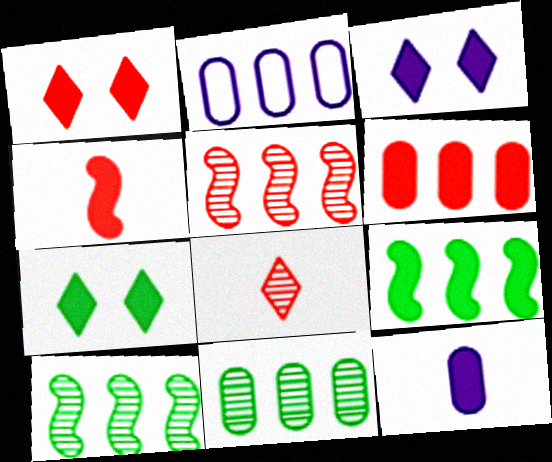[[1, 3, 7], 
[1, 4, 6], 
[1, 9, 12], 
[2, 6, 11]]